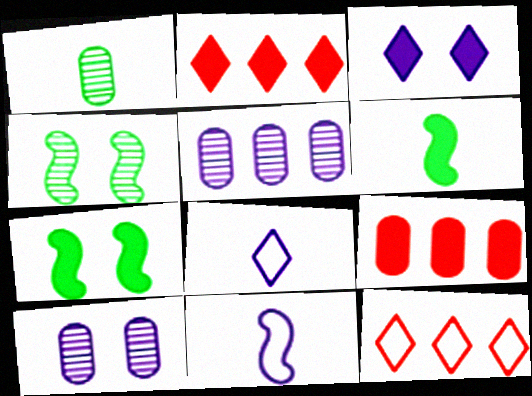[[3, 5, 11], 
[3, 6, 9], 
[4, 8, 9], 
[6, 10, 12]]